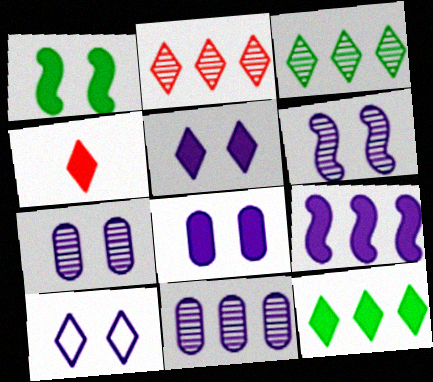[[3, 4, 10], 
[4, 5, 12], 
[6, 8, 10]]